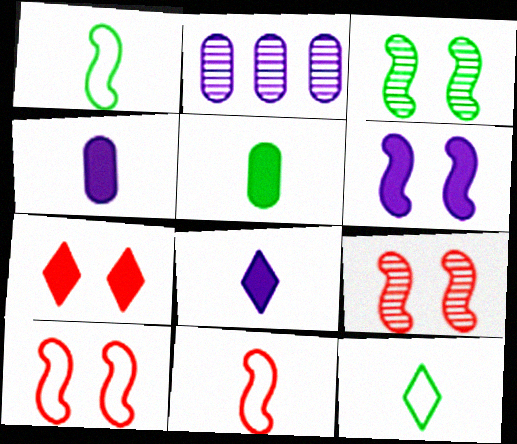[[1, 2, 7], 
[3, 6, 10]]